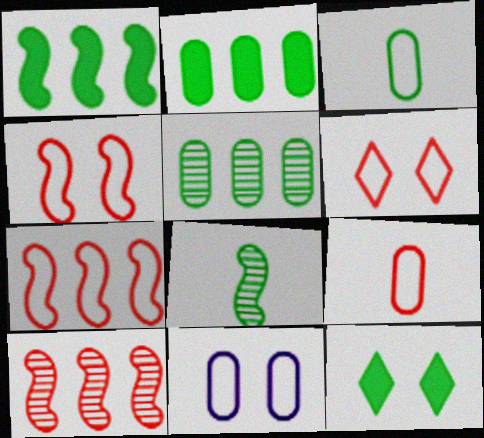[[6, 7, 9]]